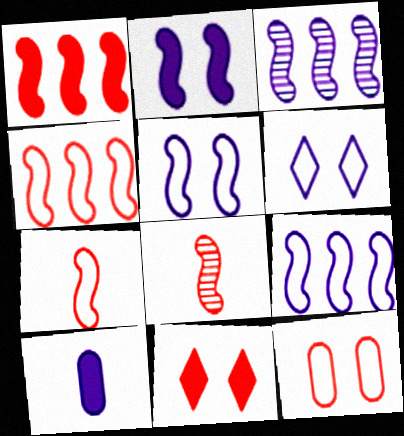[[3, 6, 10]]